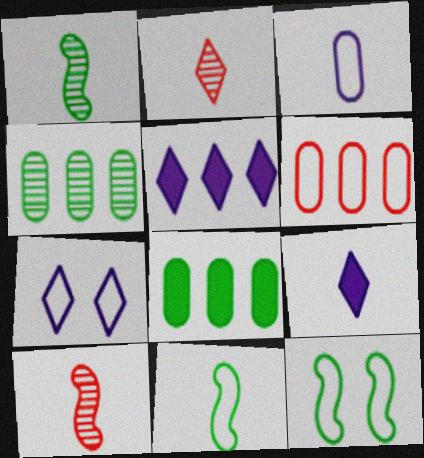[[6, 7, 11], 
[7, 8, 10]]